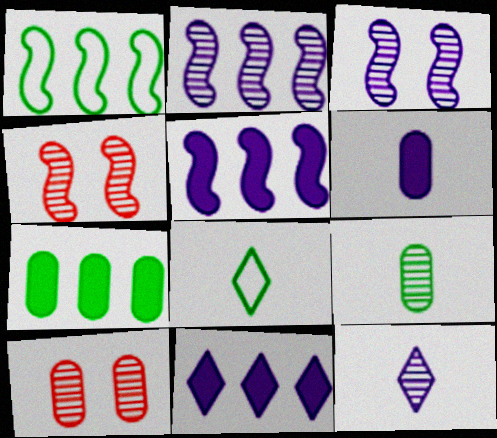[[5, 8, 10]]